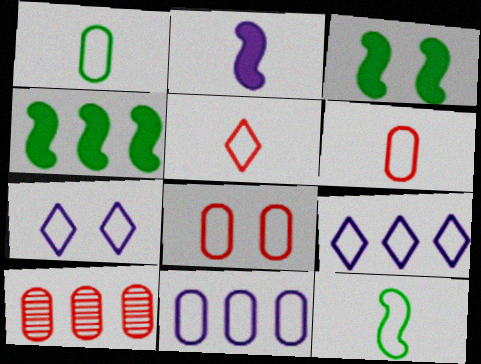[[1, 8, 11], 
[4, 9, 10], 
[8, 9, 12]]